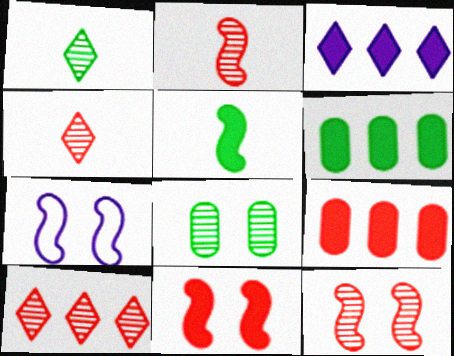[[1, 7, 9], 
[4, 6, 7]]